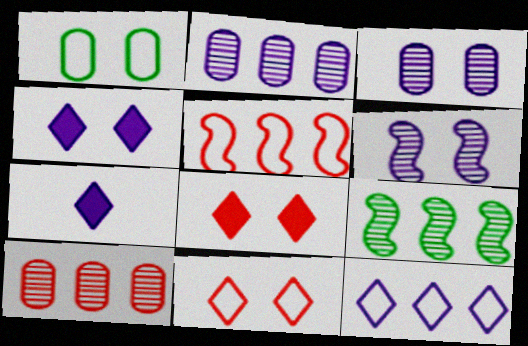[[1, 6, 8]]